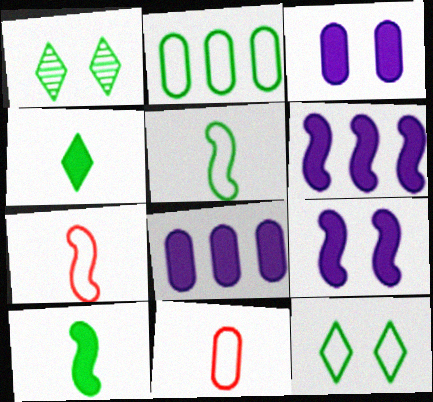[[1, 2, 10], 
[1, 6, 11], 
[1, 7, 8], 
[2, 5, 12]]